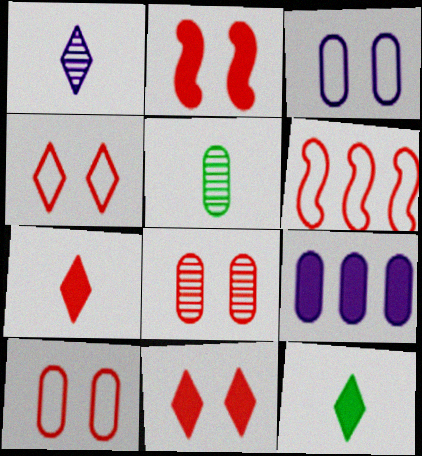[[2, 4, 8], 
[2, 9, 12], 
[5, 9, 10], 
[6, 7, 8]]